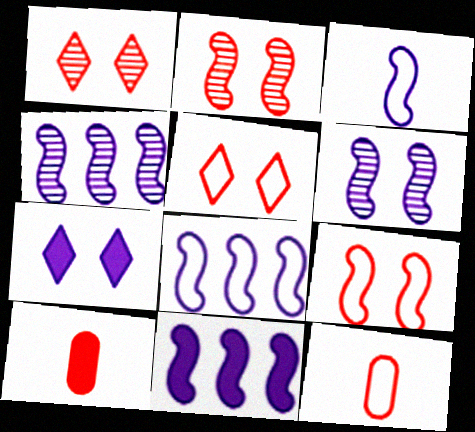[[3, 6, 11], 
[4, 8, 11]]